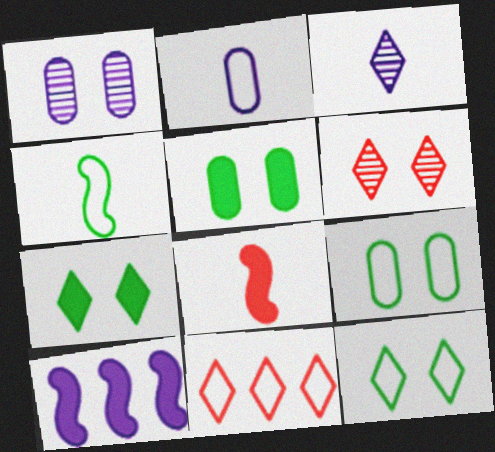[[3, 7, 11]]